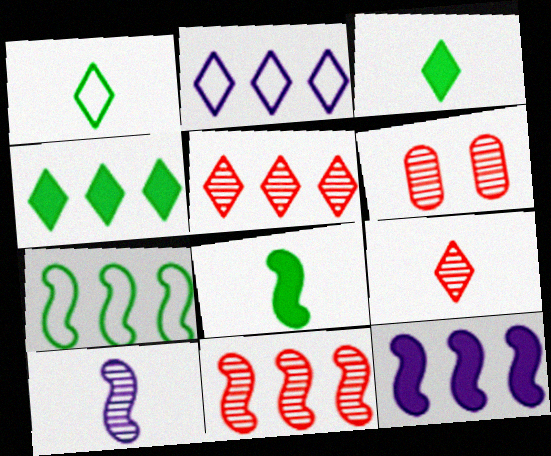[[1, 6, 12], 
[2, 4, 5], 
[2, 6, 8], 
[6, 9, 11], 
[7, 11, 12]]